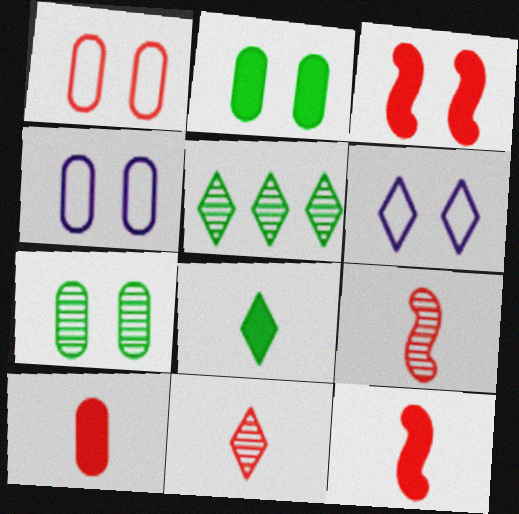[[3, 6, 7], 
[4, 5, 12]]